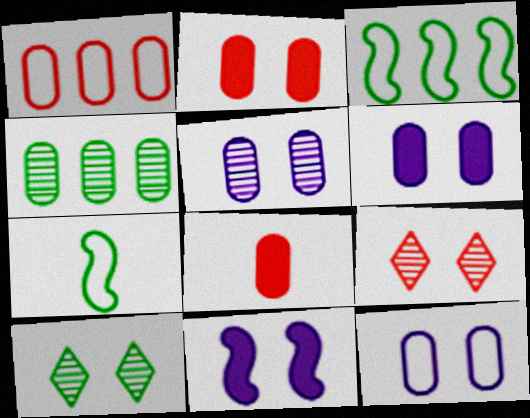[[4, 8, 12], 
[5, 6, 12]]